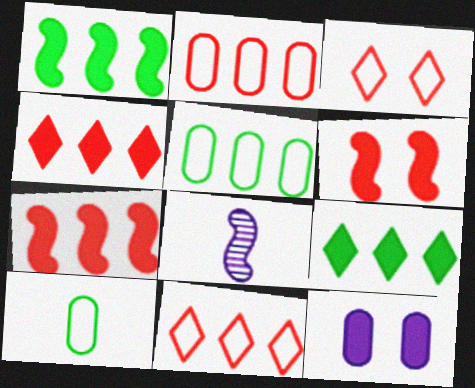[]